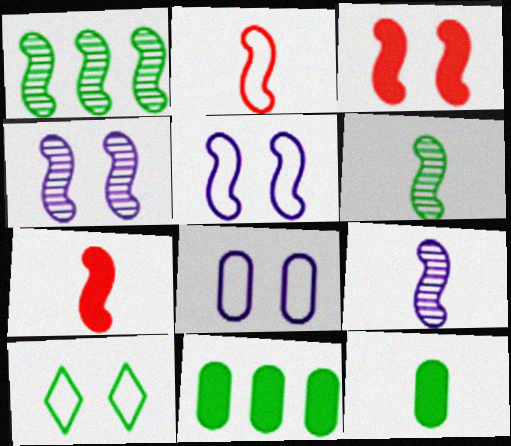[[1, 5, 7], 
[1, 10, 12], 
[6, 10, 11]]